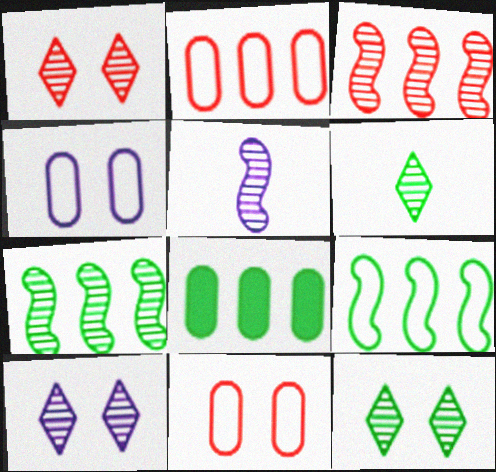[[1, 10, 12]]